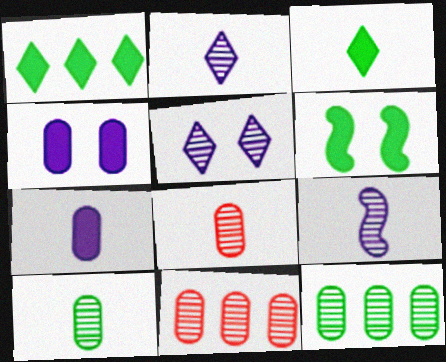[]